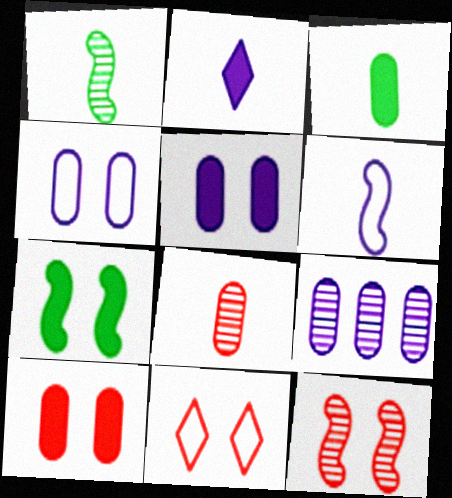[[10, 11, 12]]